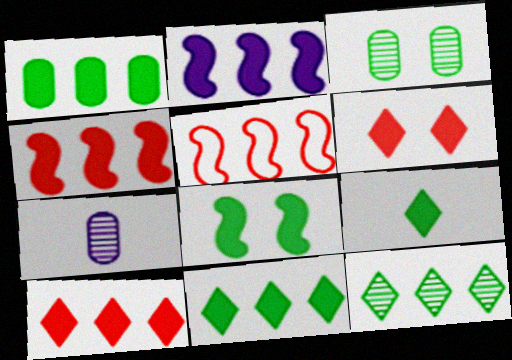[[1, 2, 10], 
[1, 8, 9]]